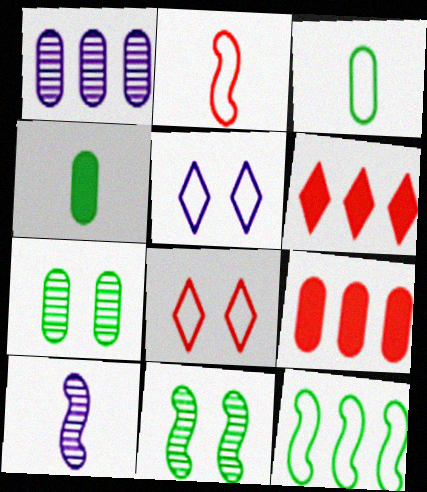[[1, 6, 12]]